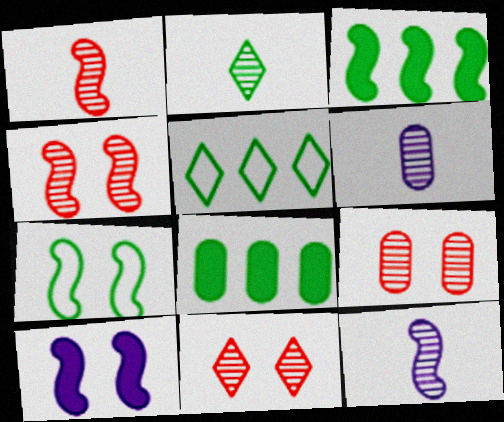[[1, 2, 6], 
[2, 7, 8], 
[4, 7, 10], 
[4, 9, 11]]